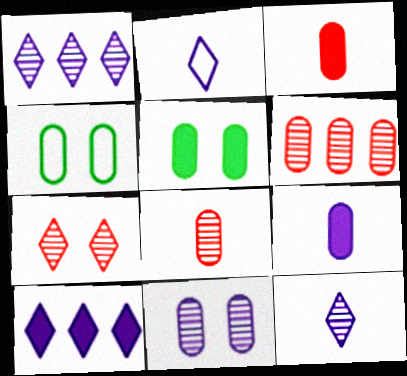[[4, 6, 9]]